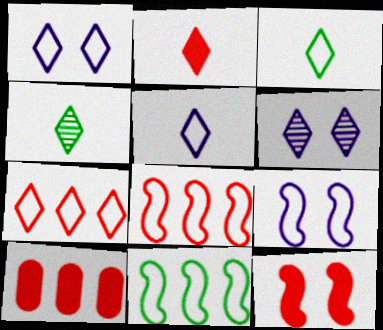[[1, 3, 7], 
[2, 4, 5], 
[2, 10, 12], 
[4, 9, 10]]